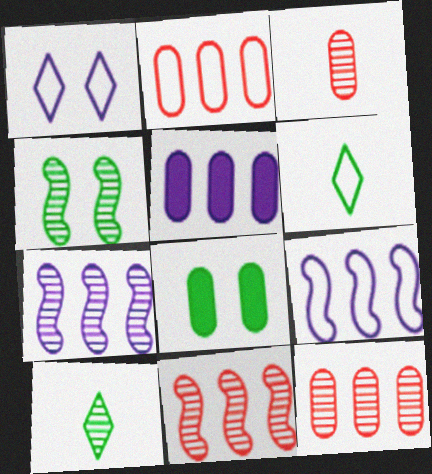[]